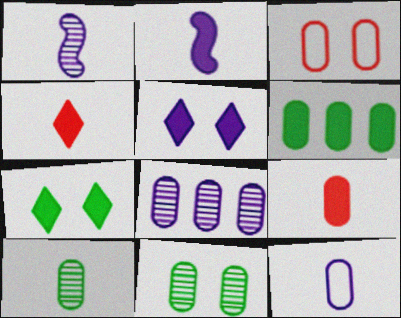[[9, 10, 12]]